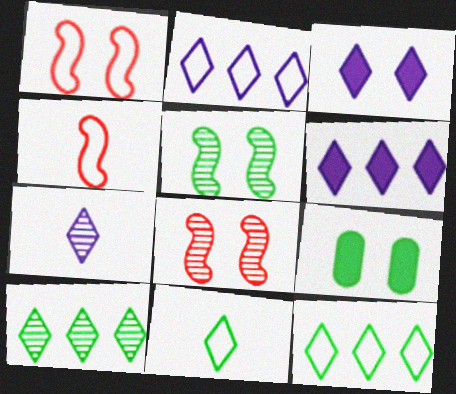[[2, 3, 7]]